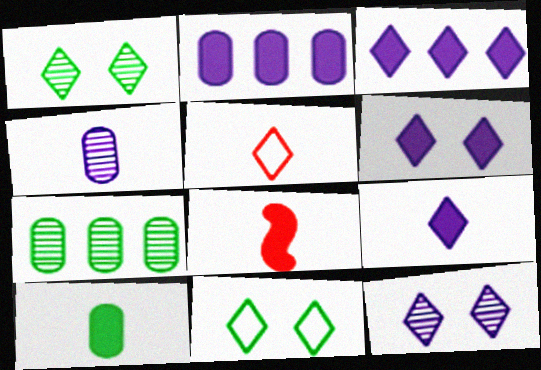[[1, 3, 5], 
[3, 6, 9], 
[8, 9, 10]]